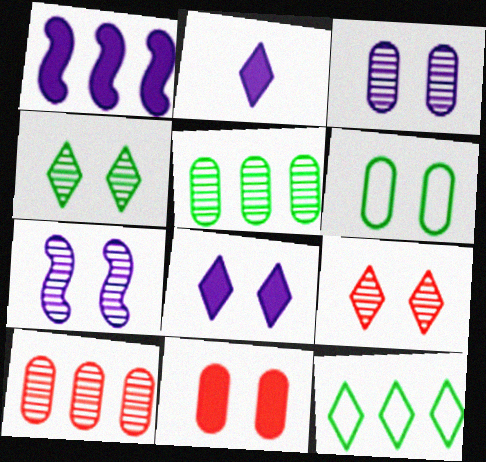[[1, 10, 12], 
[2, 9, 12], 
[3, 6, 11]]